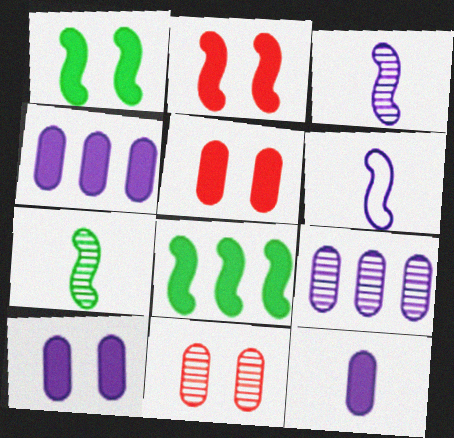[[4, 10, 12]]